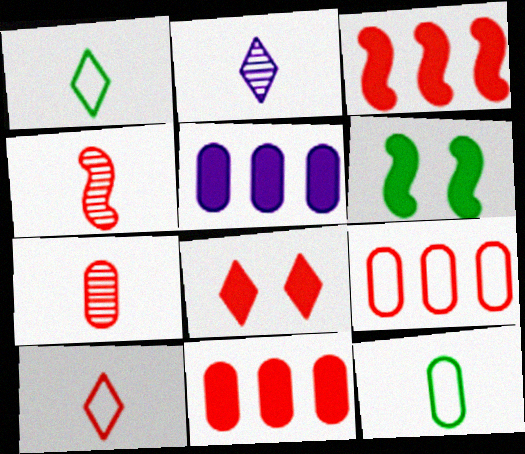[[2, 6, 9], 
[4, 8, 9]]